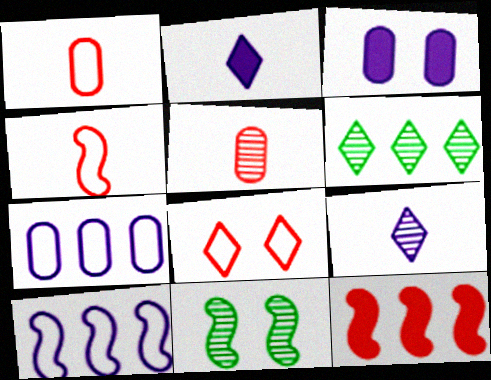[[2, 6, 8], 
[3, 4, 6], 
[3, 8, 11], 
[3, 9, 10], 
[5, 8, 12], 
[6, 7, 12]]